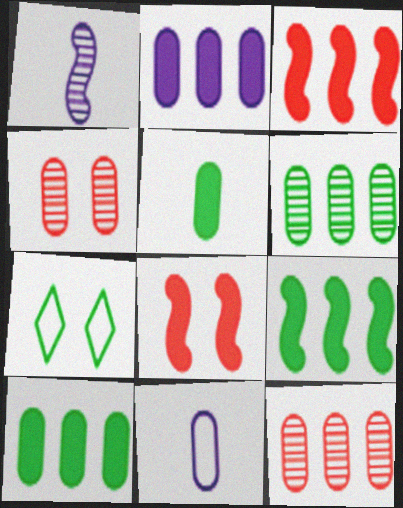[[4, 10, 11]]